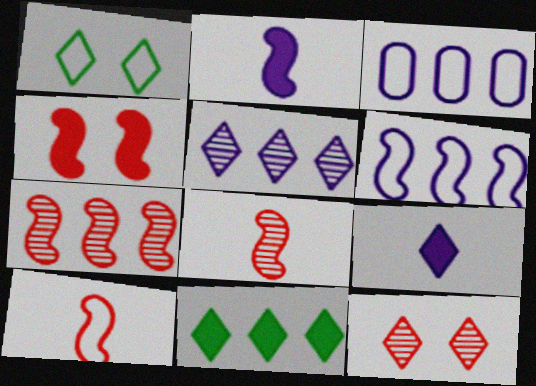[[1, 3, 10], 
[3, 7, 11], 
[4, 7, 10]]